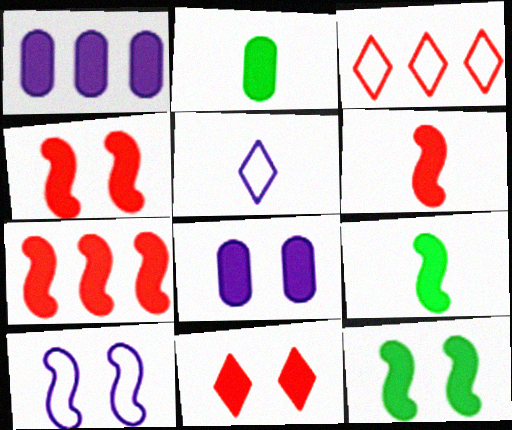[[1, 9, 11], 
[4, 6, 7], 
[8, 11, 12]]